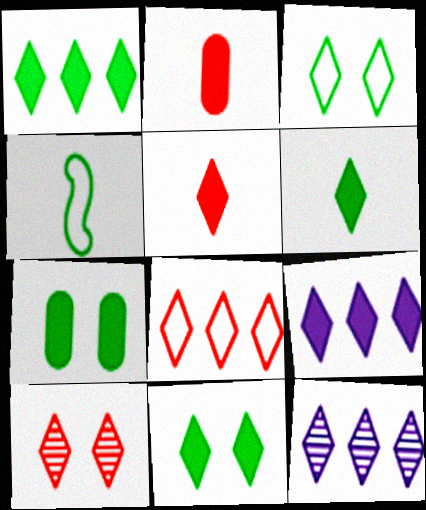[[1, 6, 11], 
[1, 8, 12], 
[3, 5, 12], 
[5, 8, 10], 
[5, 9, 11]]